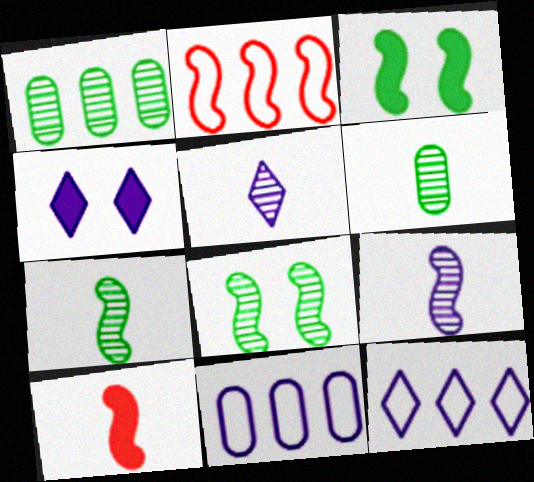[[2, 3, 9], 
[2, 4, 6], 
[4, 5, 12], 
[4, 9, 11]]